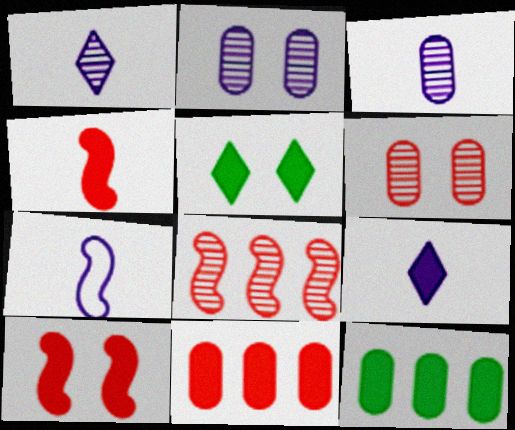[[3, 7, 9], 
[9, 10, 12]]